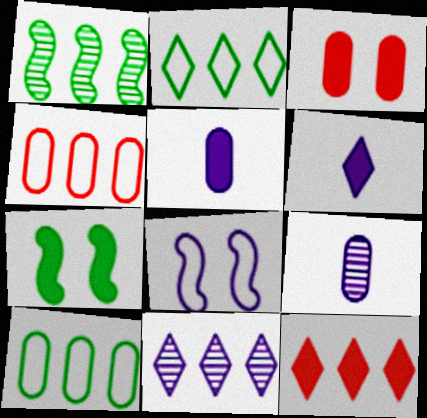[[2, 11, 12], 
[3, 9, 10], 
[5, 7, 12], 
[5, 8, 11]]